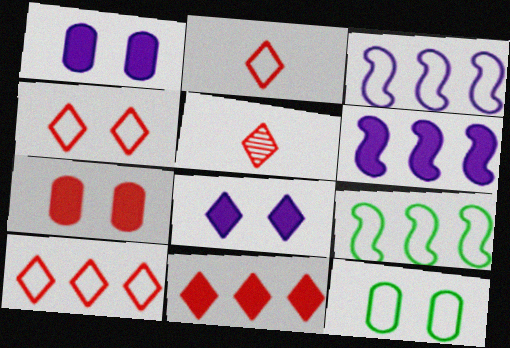[[1, 5, 9], 
[2, 3, 12], 
[2, 4, 10], 
[4, 5, 11], 
[5, 6, 12]]